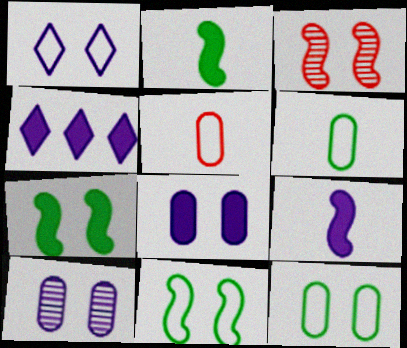[[3, 4, 6], 
[4, 8, 9]]